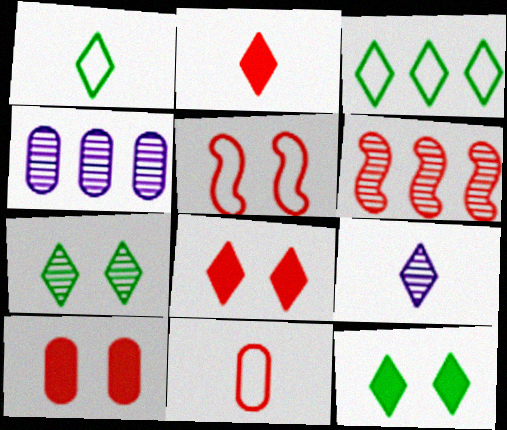[[1, 2, 9], 
[3, 8, 9], 
[6, 8, 11]]